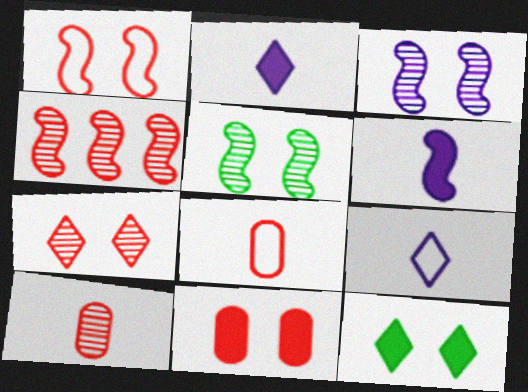[[1, 7, 11], 
[4, 7, 10]]